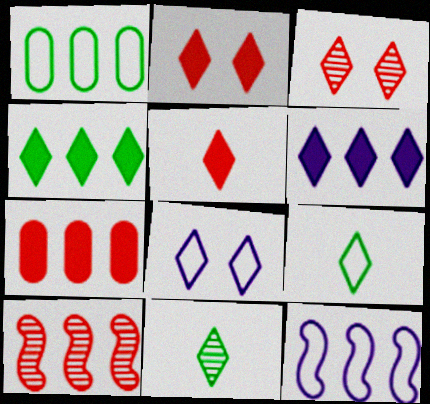[[1, 6, 10], 
[3, 6, 9]]